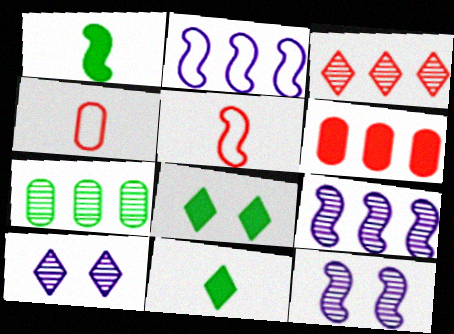[[3, 7, 9], 
[4, 8, 9]]